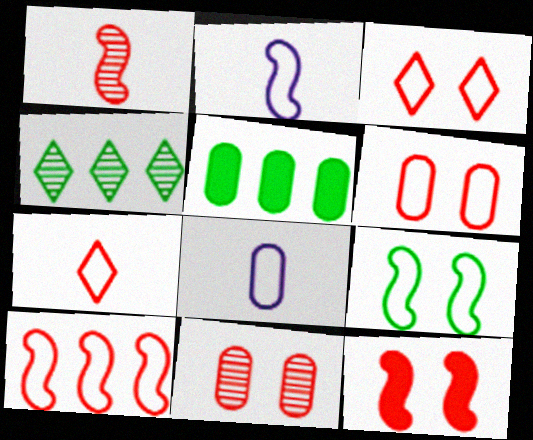[[1, 10, 12], 
[2, 9, 10], 
[3, 11, 12], 
[4, 8, 12], 
[5, 8, 11], 
[6, 7, 10]]